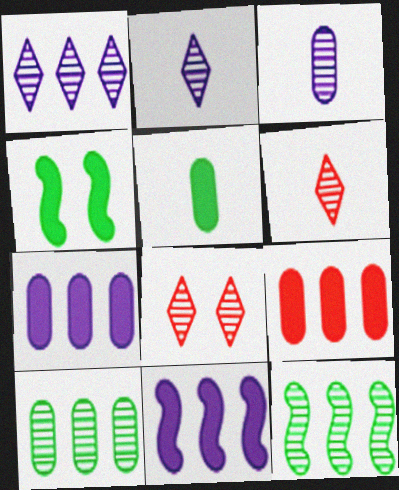[[3, 8, 12]]